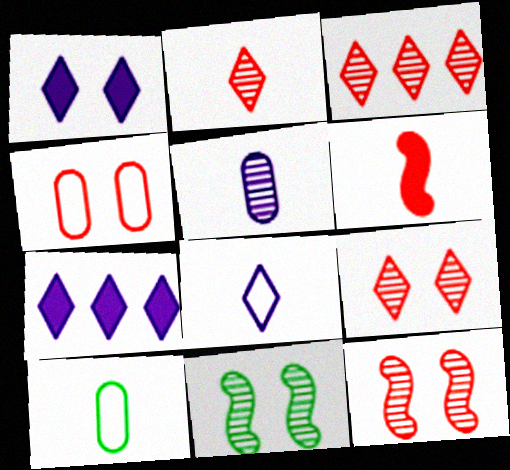[[1, 4, 11], 
[2, 3, 9], 
[3, 4, 6], 
[3, 5, 11], 
[7, 10, 12]]